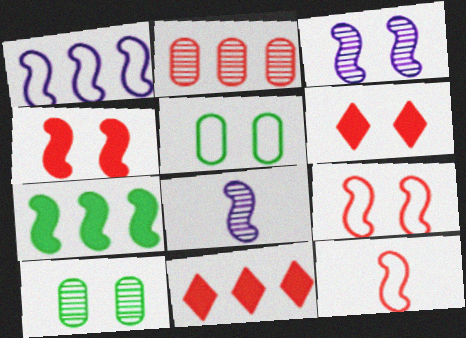[[2, 6, 12], 
[3, 5, 6], 
[3, 7, 12], 
[5, 8, 11], 
[7, 8, 9]]